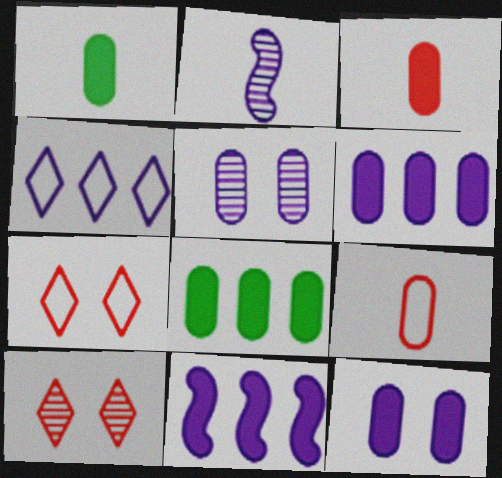[[2, 4, 12], 
[2, 7, 8], 
[3, 8, 12], 
[5, 8, 9]]